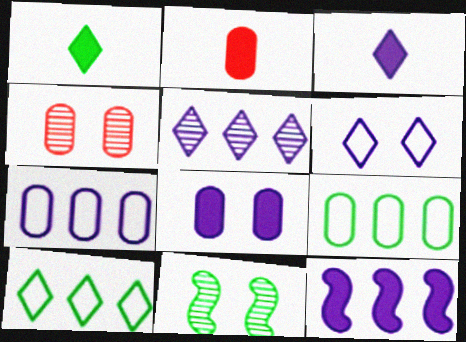[[1, 9, 11], 
[3, 5, 6], 
[3, 8, 12], 
[5, 7, 12]]